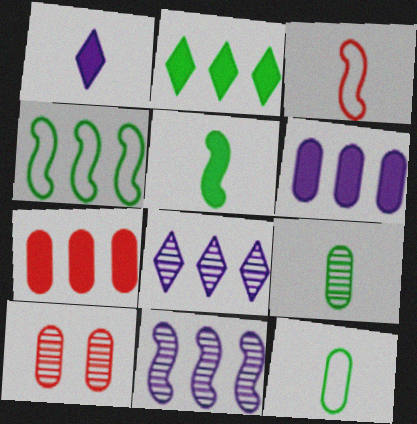[[1, 3, 9], 
[1, 4, 10], 
[4, 7, 8], 
[6, 10, 12]]